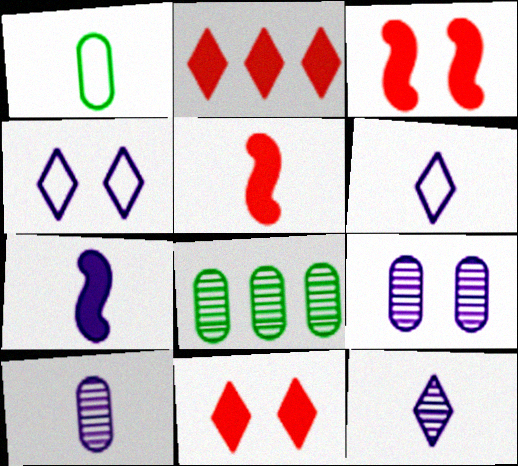[[1, 5, 12], 
[3, 6, 8], 
[4, 5, 8], 
[6, 7, 10]]